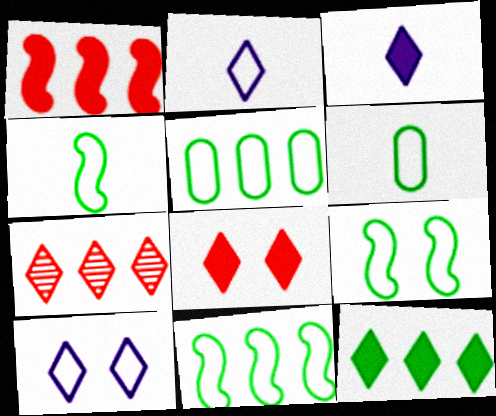[[3, 8, 12], 
[4, 9, 11]]